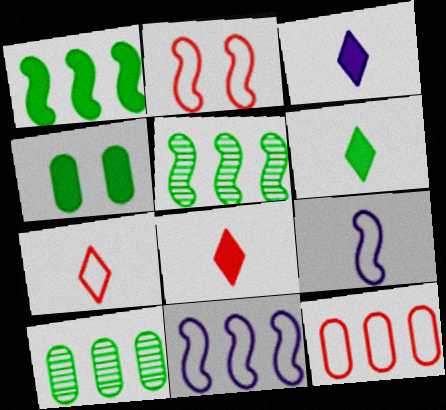[[1, 4, 6], 
[2, 3, 10], 
[2, 7, 12], 
[3, 6, 8]]